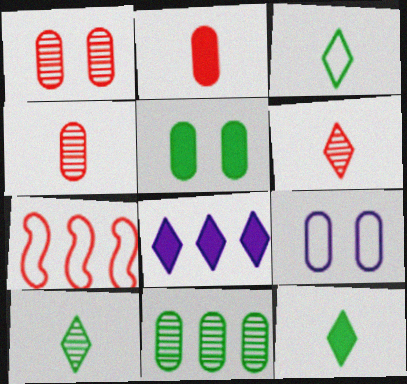[[1, 5, 9], 
[2, 9, 11], 
[3, 7, 9], 
[3, 10, 12], 
[7, 8, 11]]